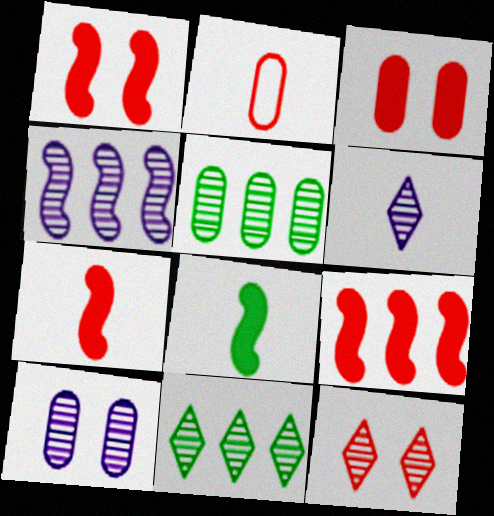[[1, 7, 9], 
[2, 6, 8], 
[2, 9, 12], 
[4, 6, 10], 
[6, 11, 12]]